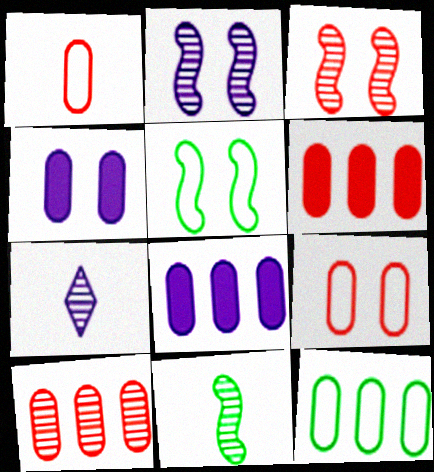[[5, 6, 7], 
[8, 10, 12]]